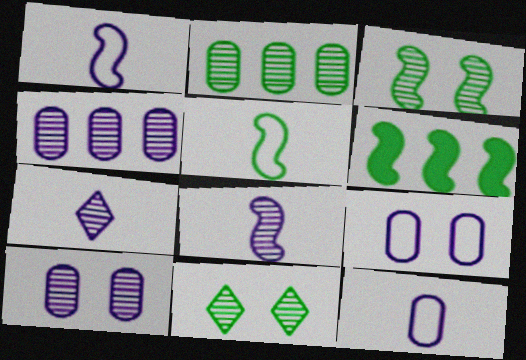[[3, 5, 6]]